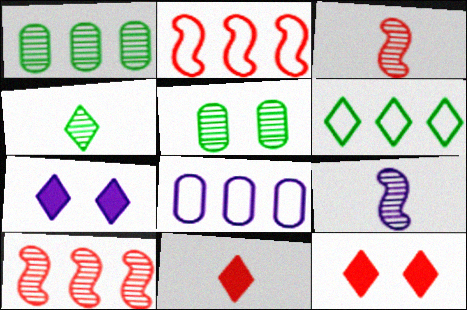[[2, 6, 8], 
[7, 8, 9]]